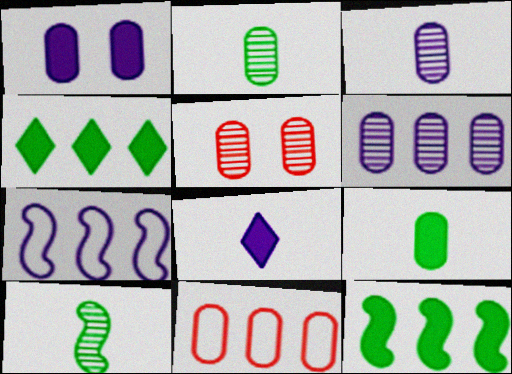[[1, 2, 11], 
[2, 5, 6]]